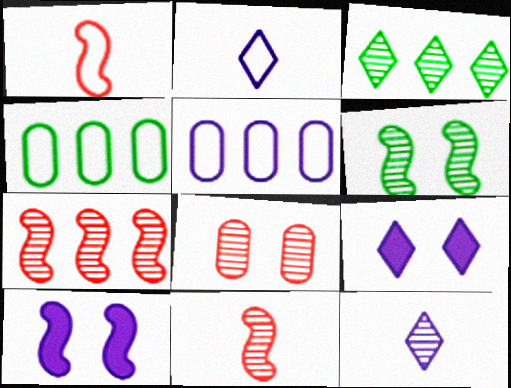[[4, 9, 11], 
[5, 10, 12]]